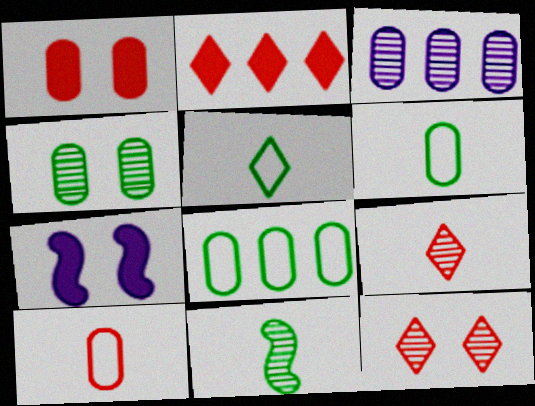[[1, 3, 6], 
[3, 11, 12], 
[7, 8, 9]]